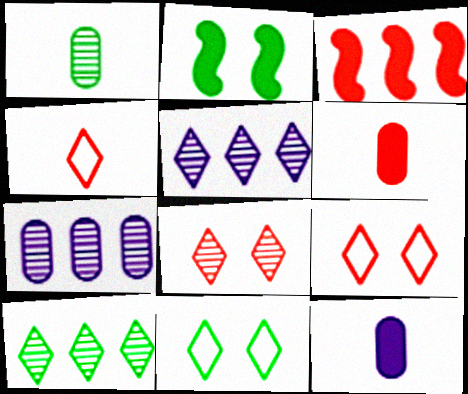[[2, 4, 7]]